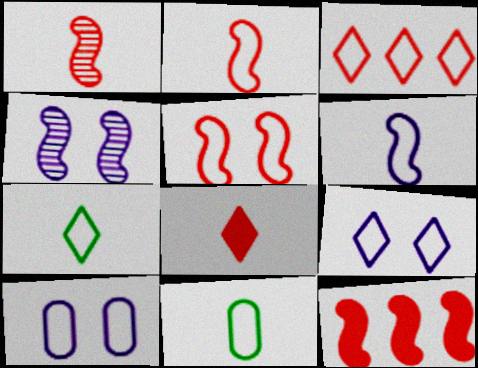[[1, 5, 12], 
[3, 7, 9]]